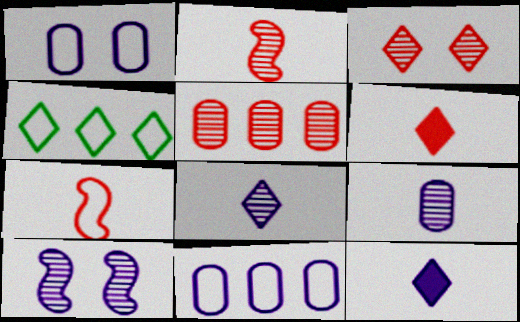[[1, 4, 7], 
[2, 3, 5], 
[3, 4, 12], 
[10, 11, 12]]